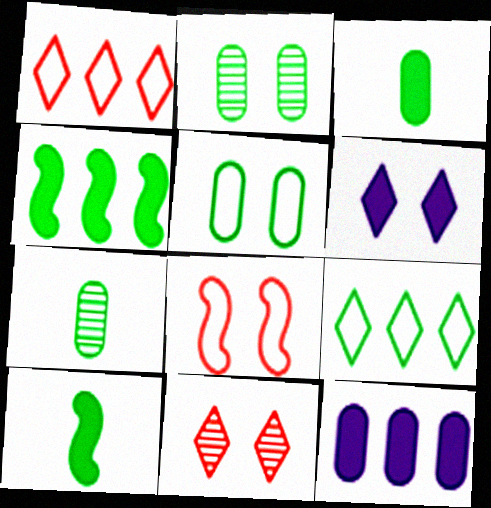[[2, 6, 8], 
[2, 9, 10]]